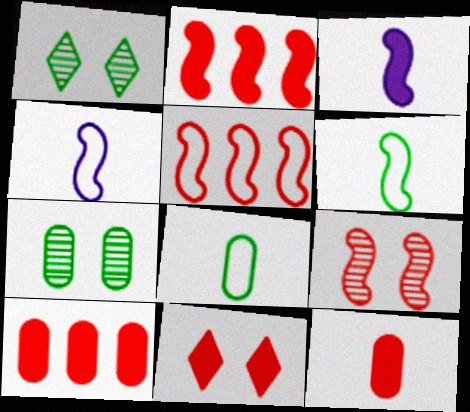[[1, 4, 10], 
[2, 11, 12]]